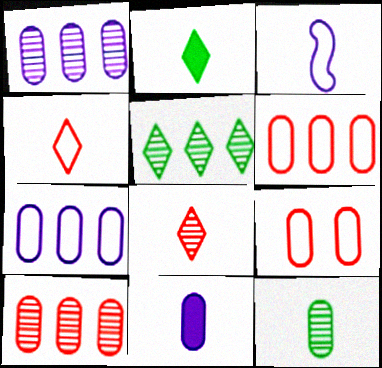[]